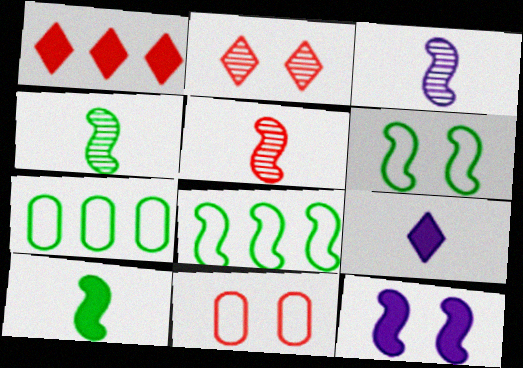[[1, 5, 11], 
[3, 4, 5], 
[5, 8, 12]]